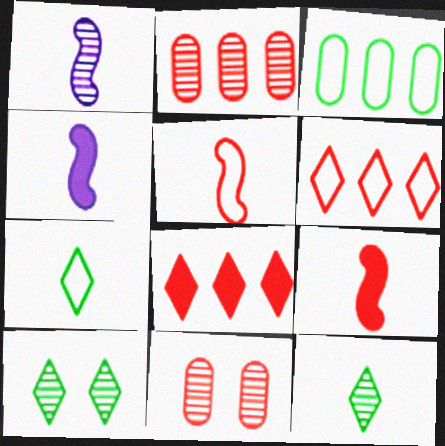[[1, 2, 10], 
[5, 8, 11], 
[6, 9, 11]]